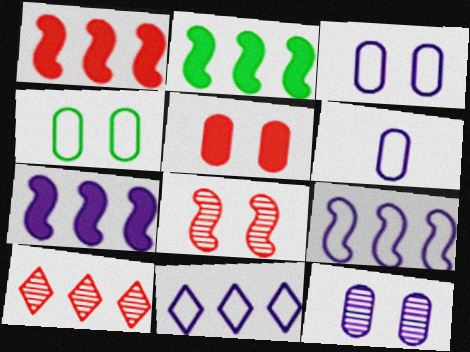[[1, 2, 7], 
[4, 5, 12]]